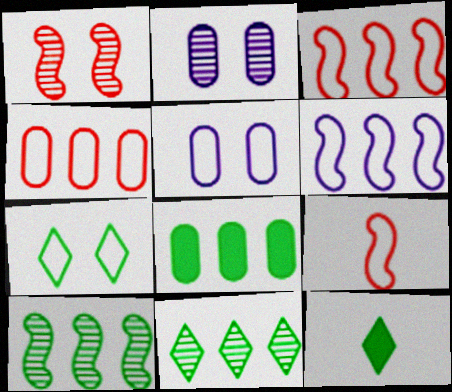[[2, 3, 12], 
[7, 11, 12]]